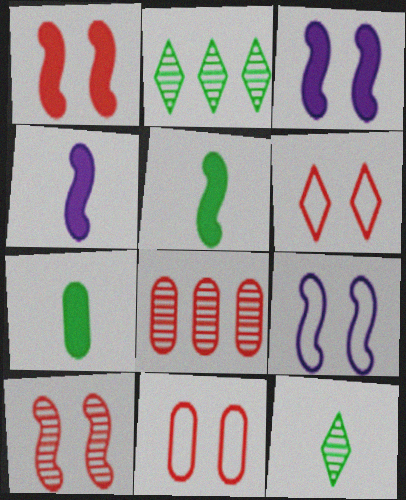[[2, 4, 11]]